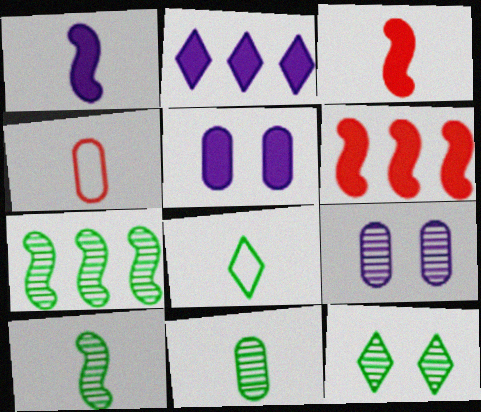[[1, 2, 5], 
[6, 8, 9], 
[7, 11, 12]]